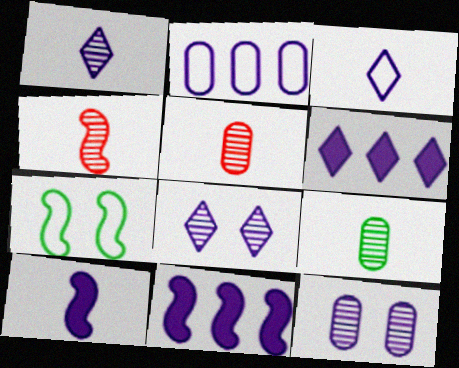[[1, 4, 9], 
[2, 8, 10], 
[3, 6, 8], 
[3, 11, 12], 
[4, 7, 11], 
[5, 6, 7]]